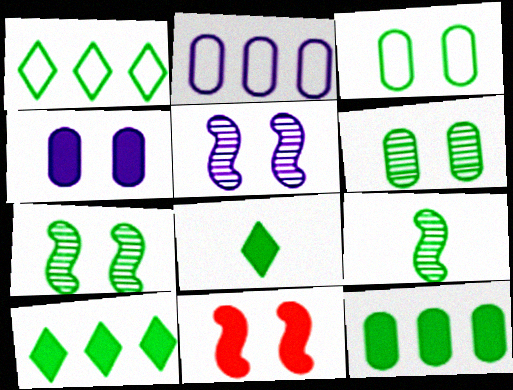[[3, 9, 10]]